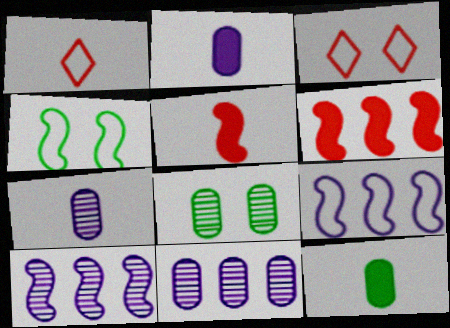[[3, 10, 12], 
[4, 5, 10]]